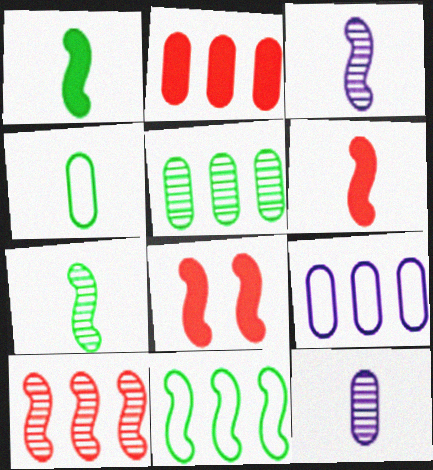[[2, 5, 9], 
[3, 8, 11]]